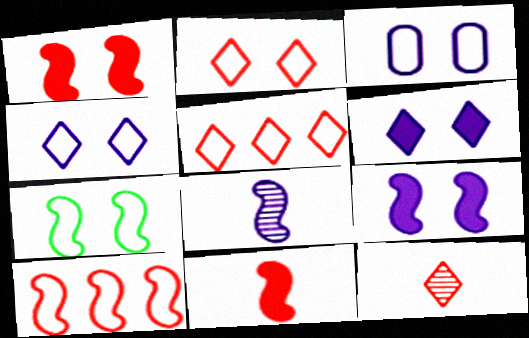[[2, 3, 7]]